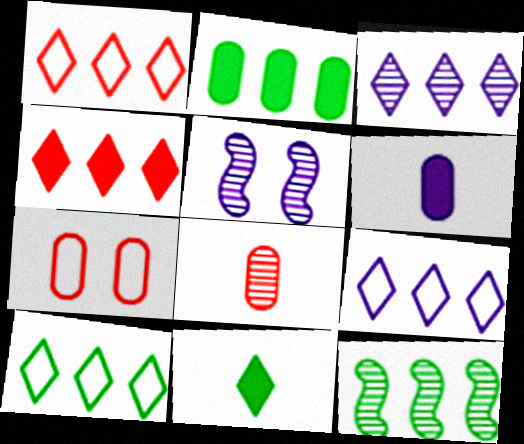[[1, 9, 10], 
[2, 10, 12], 
[3, 4, 10], 
[5, 6, 9]]